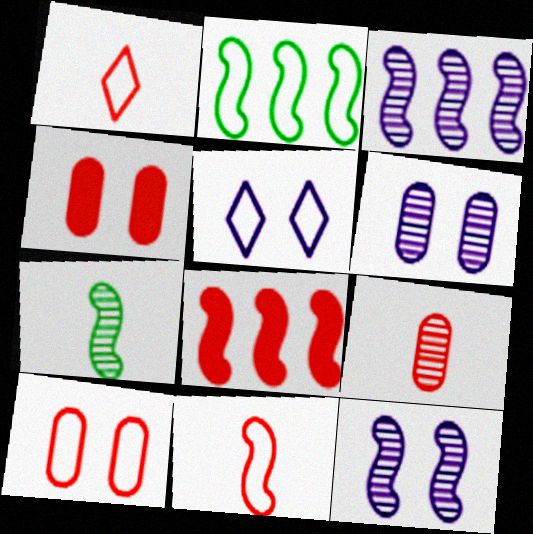[[2, 3, 8]]